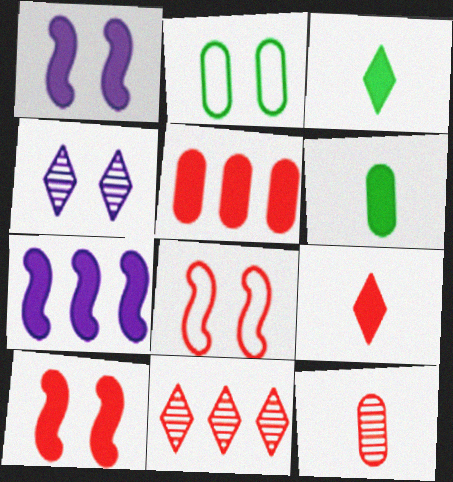[[1, 3, 5], 
[2, 4, 10], 
[5, 9, 10]]